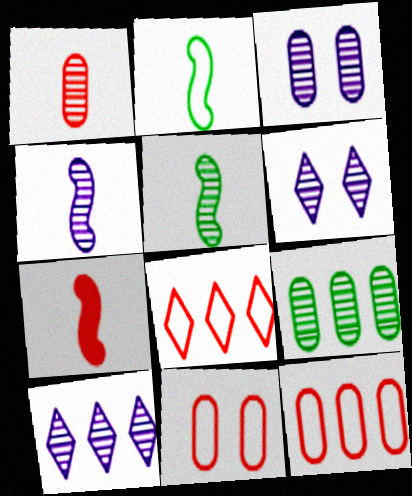[[1, 3, 9], 
[2, 4, 7], 
[3, 4, 10]]